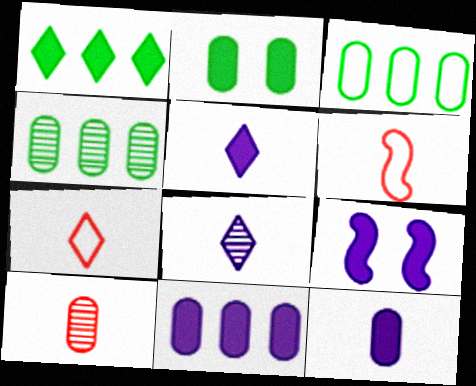[[4, 7, 9], 
[5, 9, 11]]